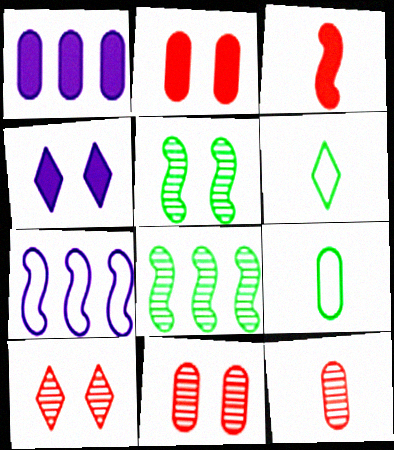[[1, 9, 11], 
[3, 5, 7]]